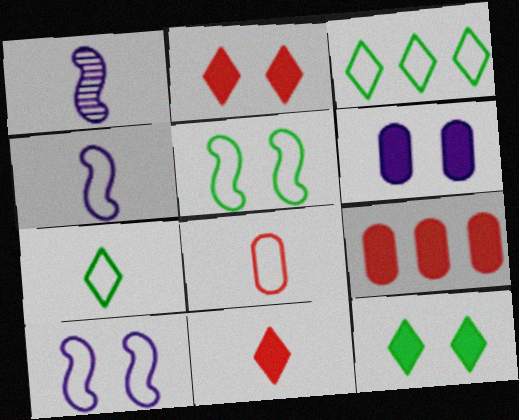[[3, 8, 10], 
[4, 7, 8]]